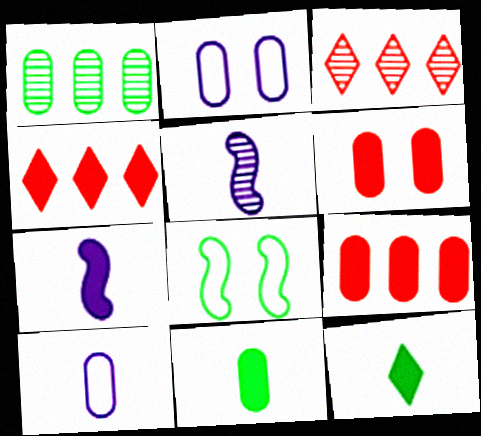[[1, 6, 10], 
[1, 8, 12]]